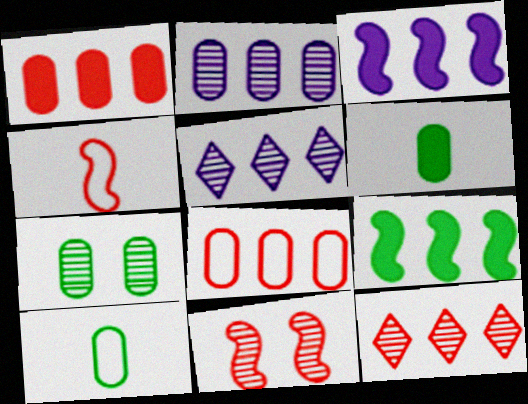[[5, 8, 9]]